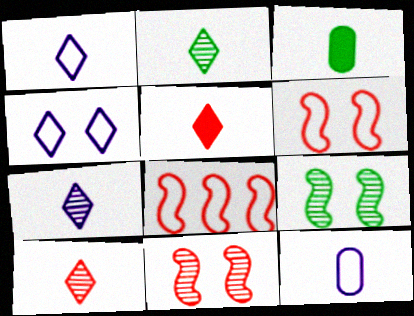[[1, 2, 5], 
[2, 7, 10]]